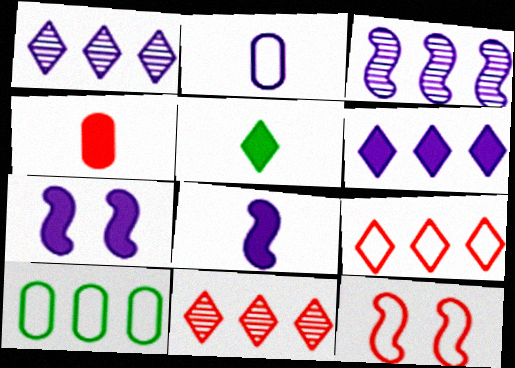[[1, 2, 7], 
[4, 5, 8], 
[4, 11, 12]]